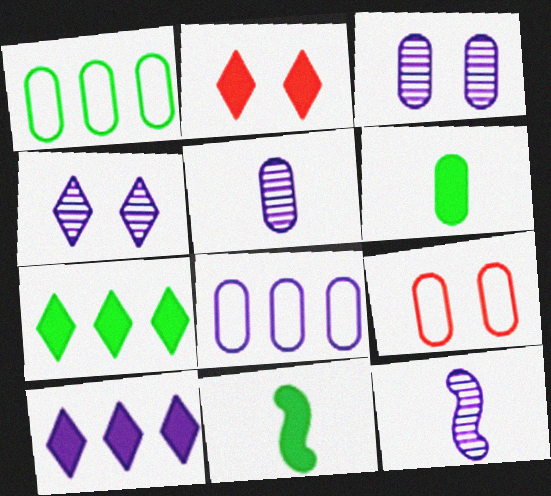[[1, 2, 12], 
[7, 9, 12]]